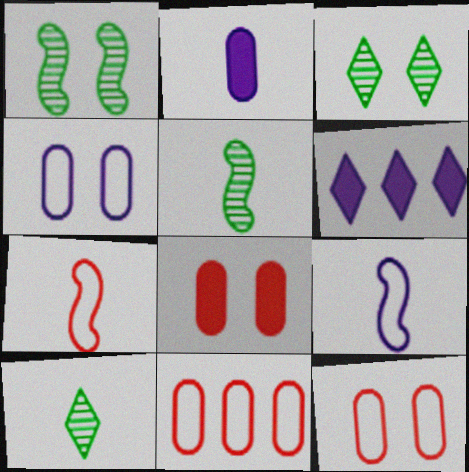[[2, 7, 10], 
[5, 6, 12]]